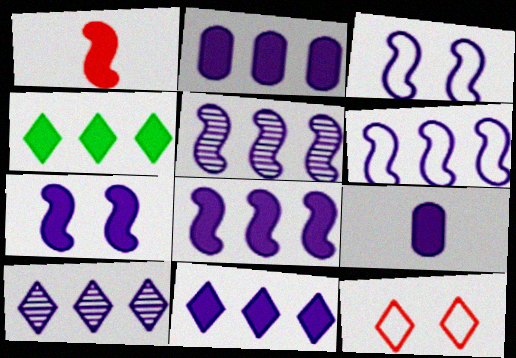[[2, 6, 10], 
[2, 8, 11], 
[3, 9, 10], 
[5, 6, 8], 
[7, 9, 11]]